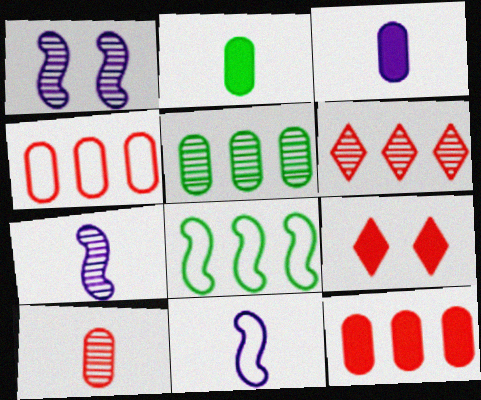[[5, 9, 11]]